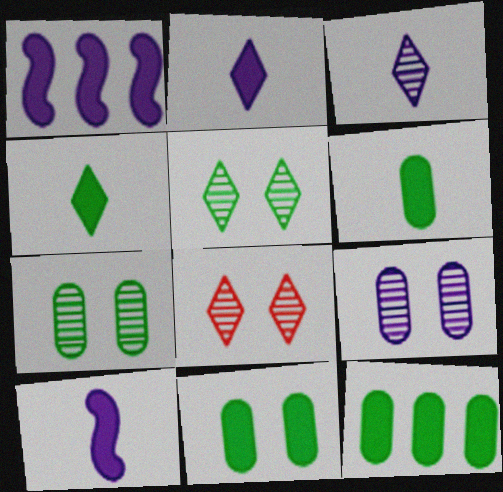[[6, 11, 12]]